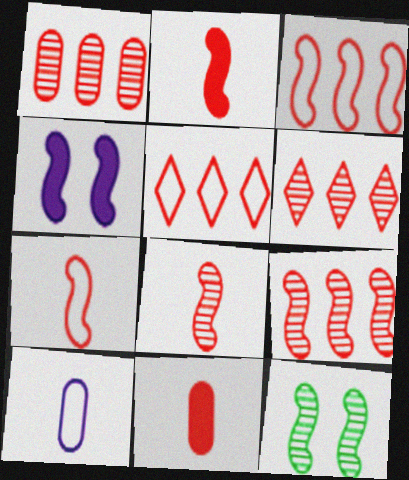[[1, 6, 9], 
[2, 7, 8]]